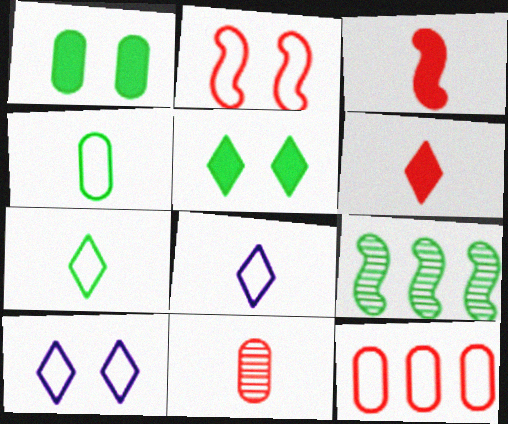[[1, 7, 9], 
[4, 5, 9]]